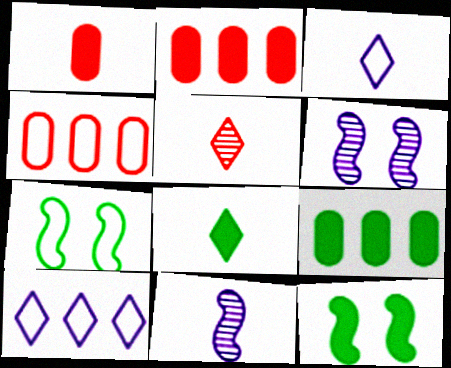[[3, 4, 7], 
[3, 5, 8], 
[4, 6, 8], 
[8, 9, 12]]